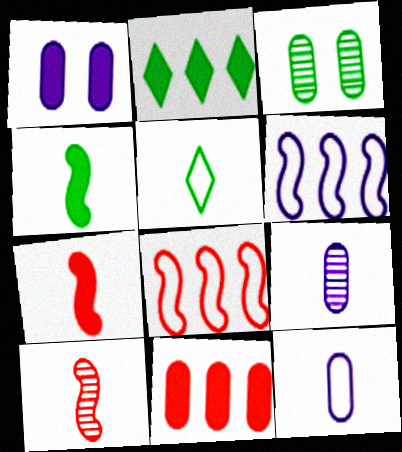[[1, 2, 7], 
[3, 11, 12], 
[5, 7, 9]]